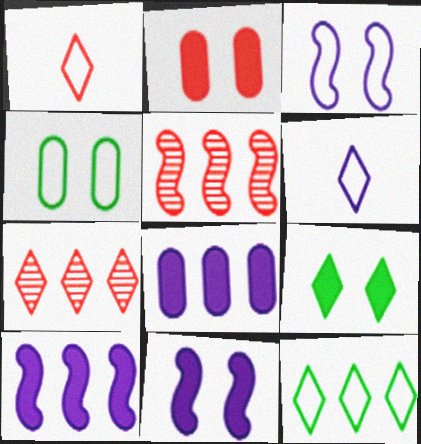[[1, 2, 5], 
[2, 9, 11], 
[5, 8, 12], 
[6, 7, 9]]